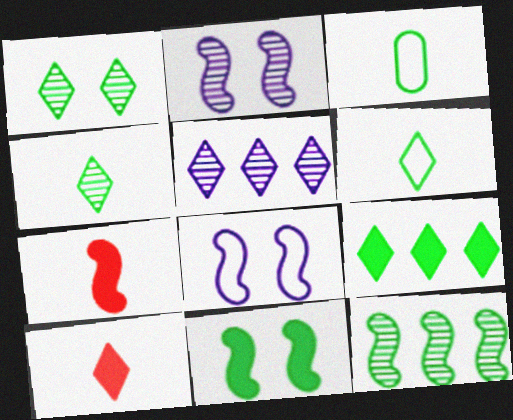[[1, 6, 9], 
[7, 8, 12]]